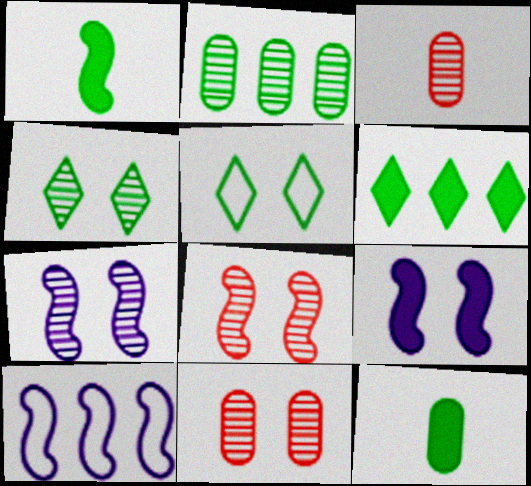[[1, 2, 5], 
[1, 8, 10], 
[4, 7, 11], 
[5, 9, 11]]